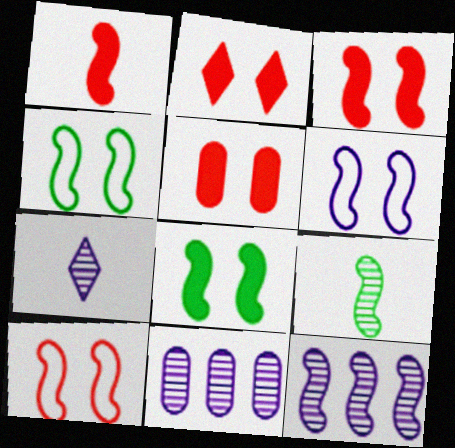[[1, 4, 12], 
[2, 3, 5], 
[4, 6, 10]]